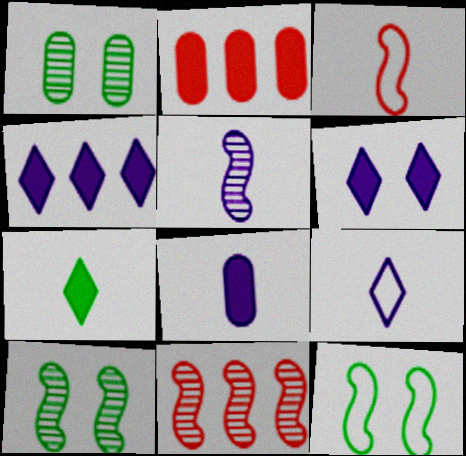[[1, 3, 4], 
[2, 9, 10], 
[5, 8, 9], 
[5, 10, 11]]